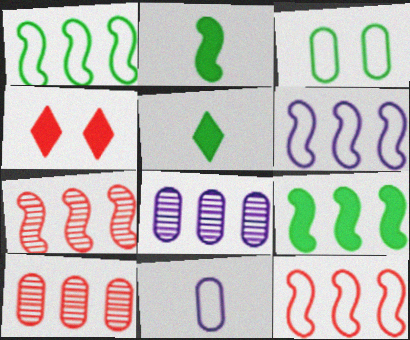[[1, 6, 12], 
[6, 7, 9]]